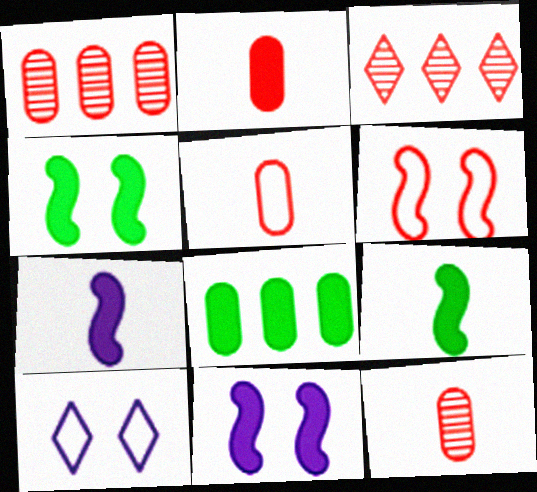[[1, 9, 10], 
[2, 3, 6], 
[2, 5, 12]]